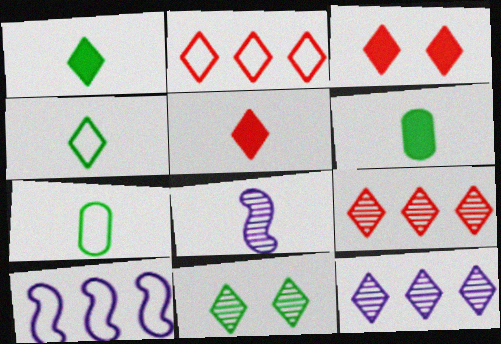[[3, 4, 12], 
[5, 7, 8]]